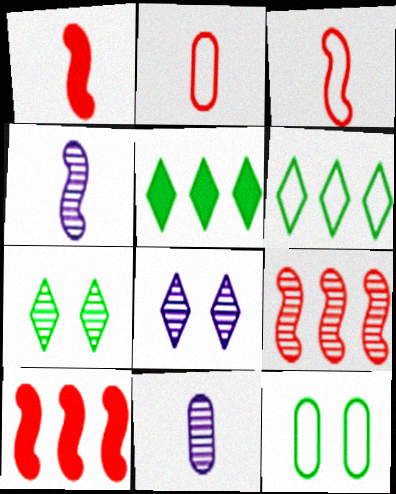[[7, 9, 11]]